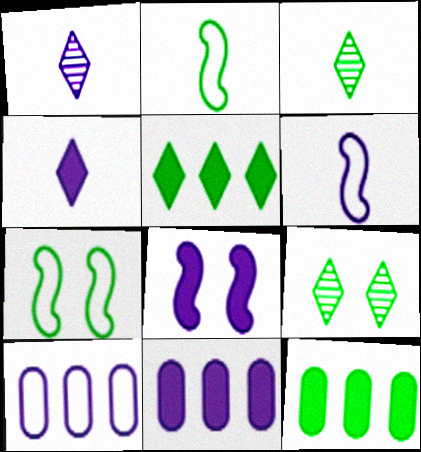[[1, 8, 10], 
[2, 9, 12], 
[3, 7, 12], 
[4, 8, 11]]